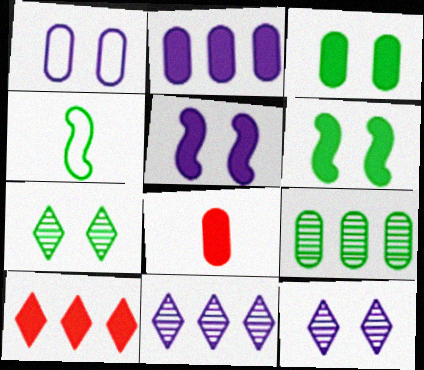[[1, 5, 12], 
[1, 8, 9], 
[2, 3, 8]]